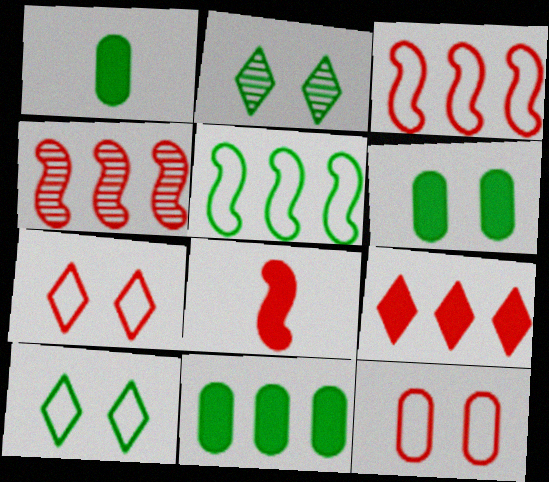[[1, 2, 5], 
[1, 6, 11]]